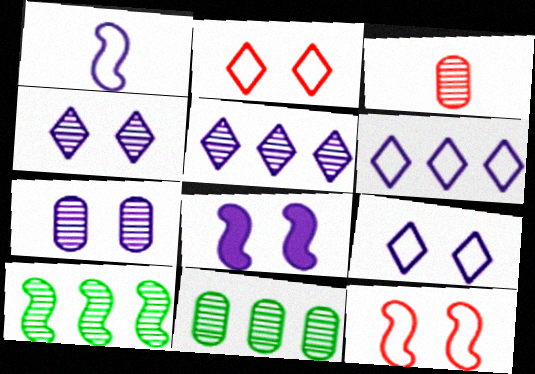[[3, 4, 10], 
[3, 7, 11], 
[7, 8, 9]]